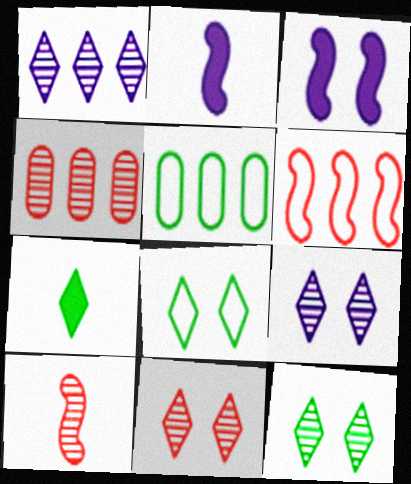[[2, 4, 8], 
[2, 5, 11], 
[4, 10, 11], 
[9, 11, 12]]